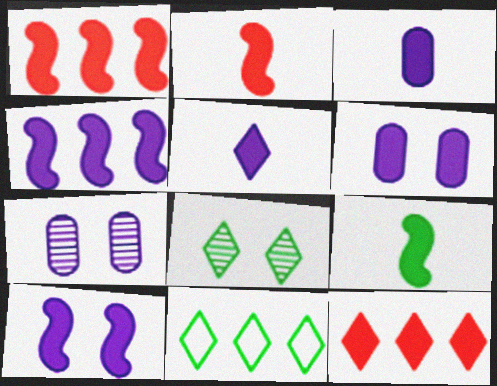[[1, 9, 10], 
[2, 7, 11], 
[4, 5, 6], 
[6, 9, 12]]